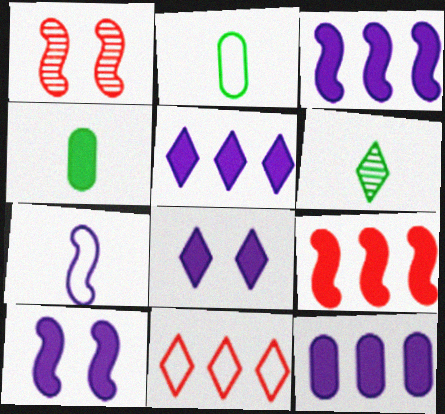[[1, 2, 5], 
[3, 5, 12], 
[4, 8, 9], 
[6, 8, 11]]